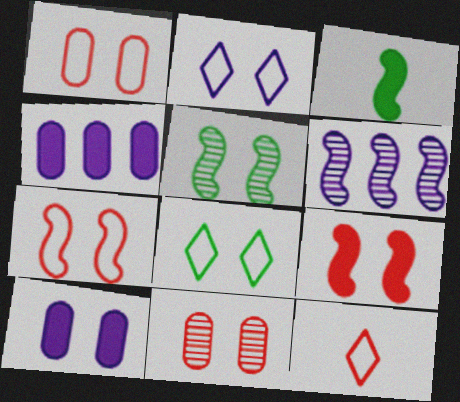[[3, 6, 7], 
[4, 5, 12]]